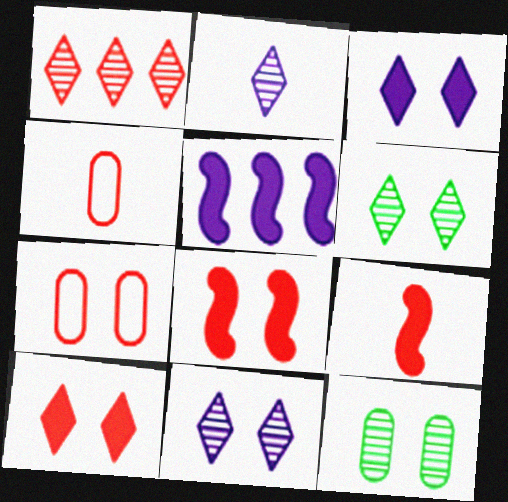[[1, 2, 6], 
[1, 4, 8], 
[1, 7, 9], 
[4, 5, 6]]